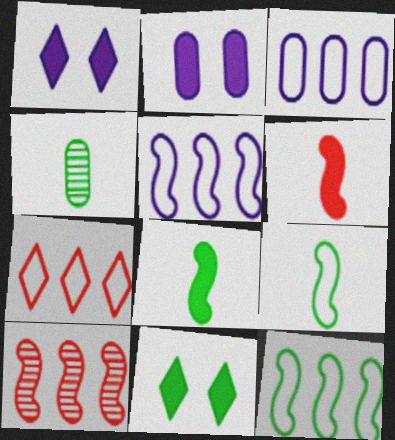[[3, 7, 12], 
[4, 11, 12]]